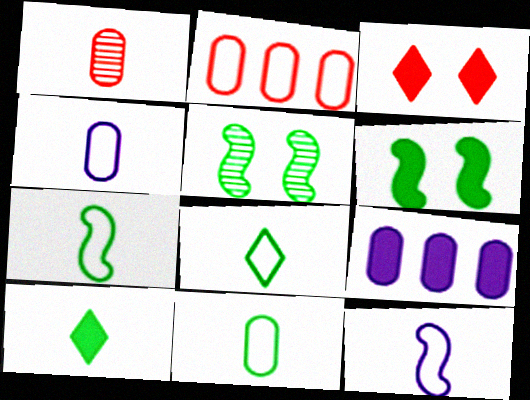[[1, 10, 12], 
[7, 8, 11]]